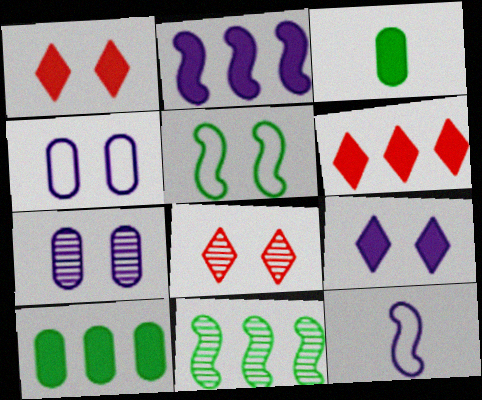[[1, 2, 3], 
[1, 5, 7], 
[2, 6, 10], 
[8, 10, 12]]